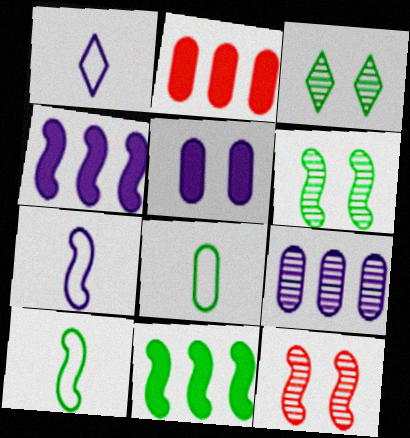[[1, 2, 6], 
[2, 3, 7], 
[3, 8, 11], 
[4, 10, 12], 
[6, 10, 11], 
[7, 11, 12]]